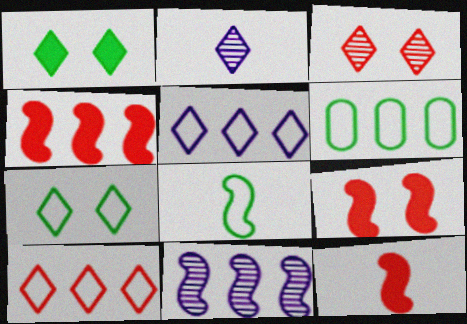[[1, 2, 10], 
[2, 6, 9], 
[4, 9, 12], 
[6, 7, 8], 
[8, 9, 11]]